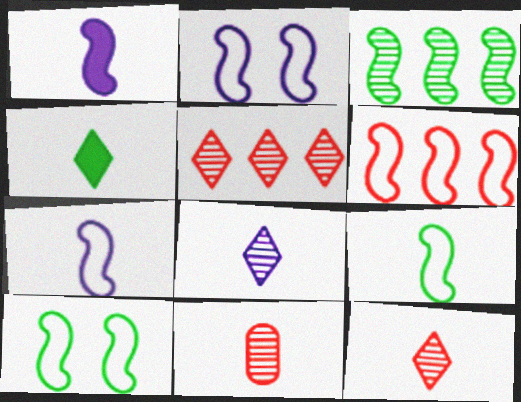[[2, 6, 9], 
[4, 7, 11], 
[6, 7, 10]]